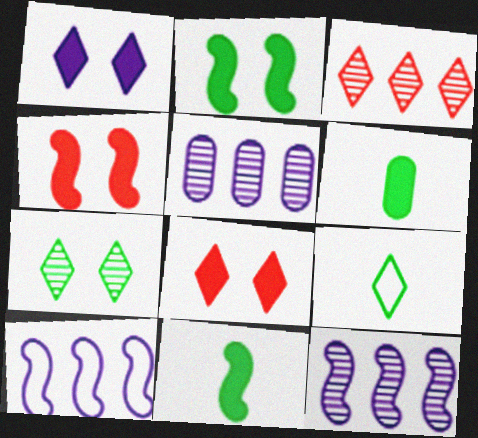[[1, 3, 9], 
[4, 5, 9]]